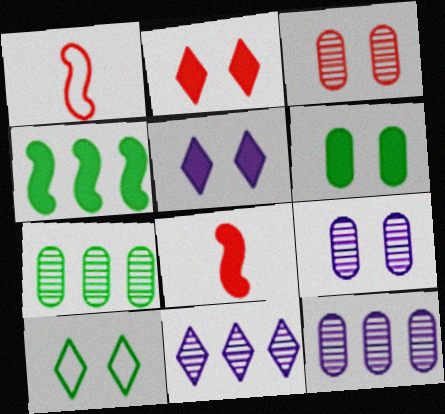[[1, 5, 7], 
[1, 6, 11], 
[8, 10, 12]]